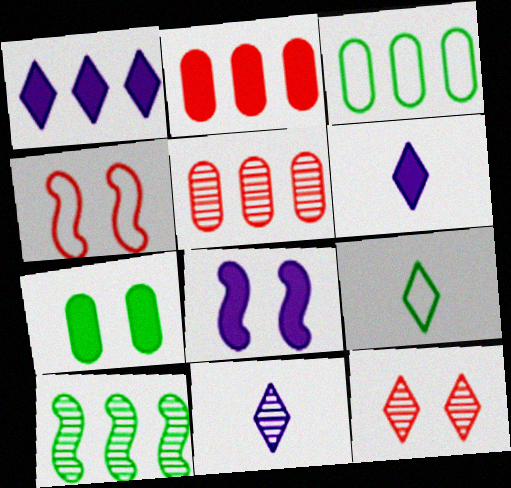[[1, 9, 12], 
[5, 8, 9], 
[7, 9, 10]]